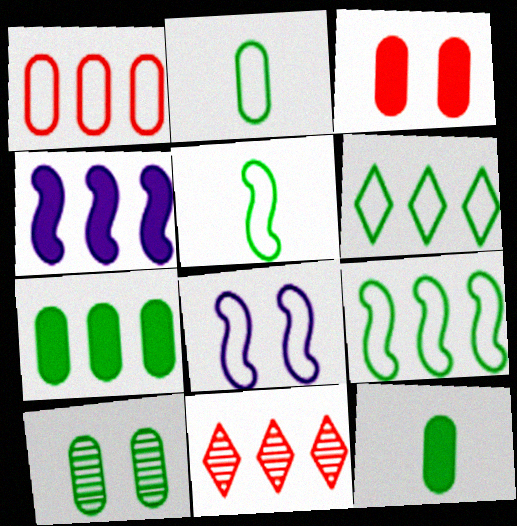[[2, 7, 10], 
[8, 11, 12]]